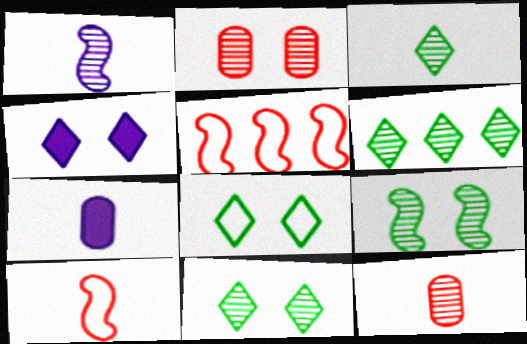[[1, 2, 6], 
[1, 3, 12], 
[3, 6, 11], 
[3, 7, 10], 
[5, 7, 11]]